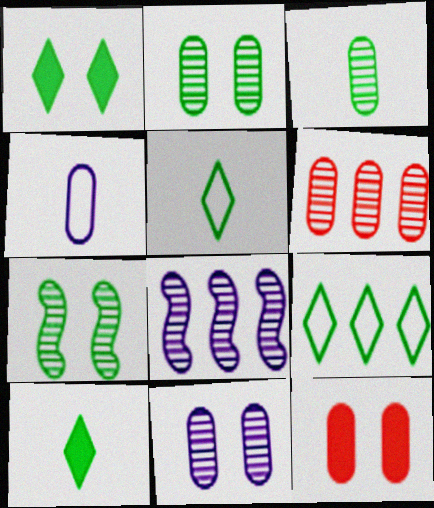[[3, 6, 11], 
[5, 8, 12]]